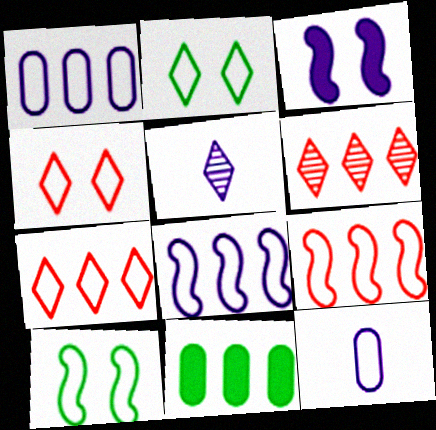[[1, 3, 5], 
[2, 9, 12], 
[6, 8, 11], 
[7, 10, 12]]